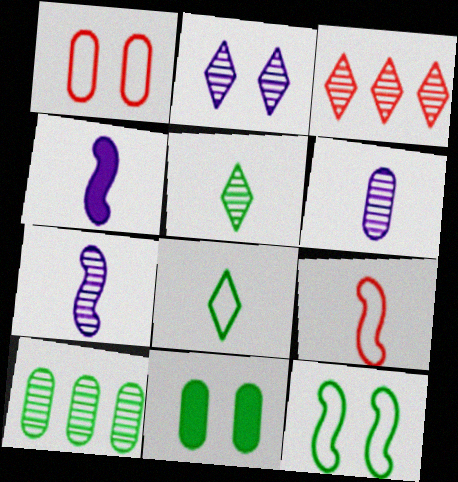[[2, 3, 5]]